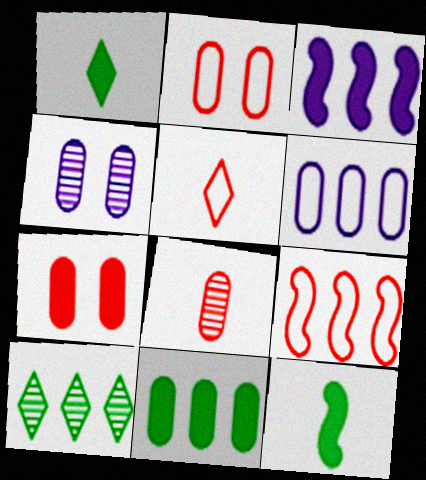[[1, 3, 7], 
[1, 4, 9], 
[2, 5, 9]]